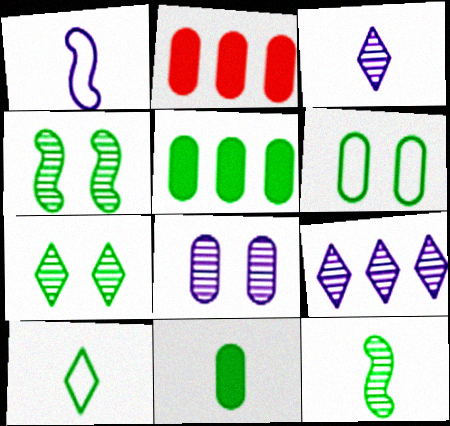[[1, 2, 7], 
[4, 5, 10], 
[10, 11, 12]]